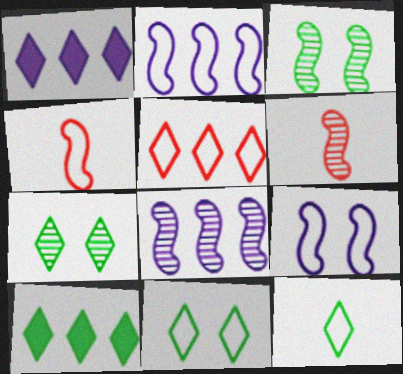[[3, 6, 8], 
[7, 10, 12]]